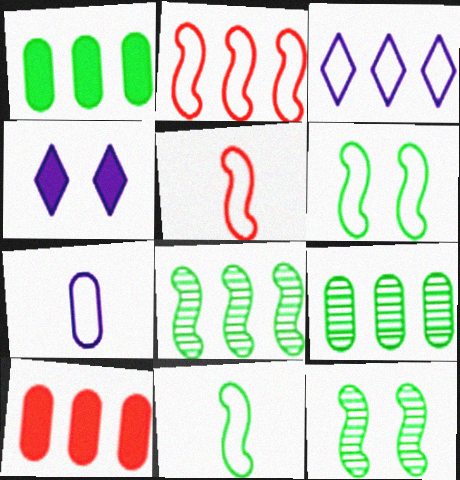[[3, 8, 10], 
[4, 5, 9]]